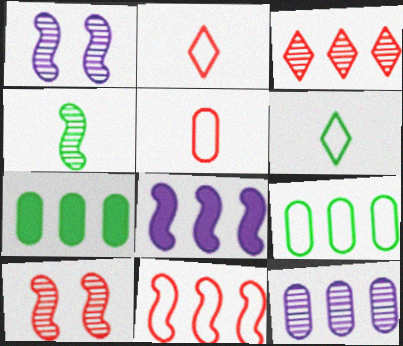[[1, 2, 7], 
[3, 8, 9]]